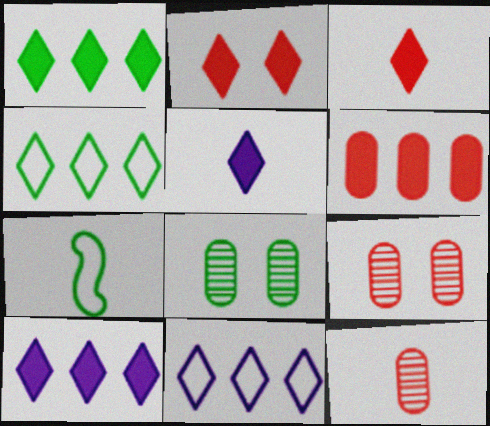[[1, 2, 5], 
[1, 7, 8], 
[5, 7, 12], 
[7, 9, 10]]